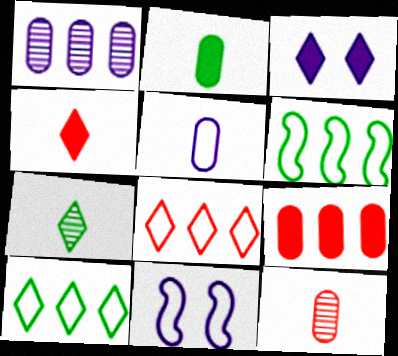[[2, 5, 12], 
[3, 6, 12], 
[3, 7, 8], 
[7, 9, 11]]